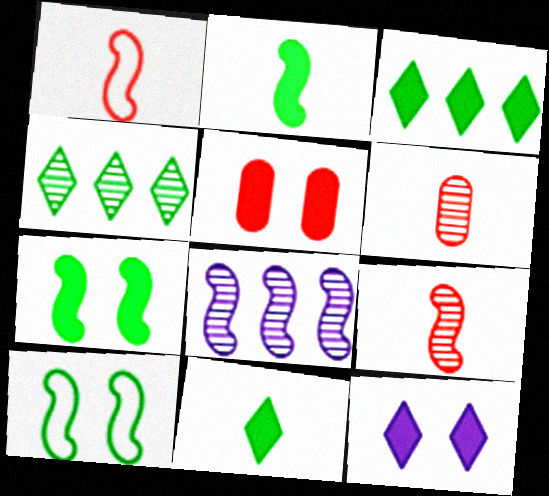[[1, 7, 8], 
[5, 7, 12]]